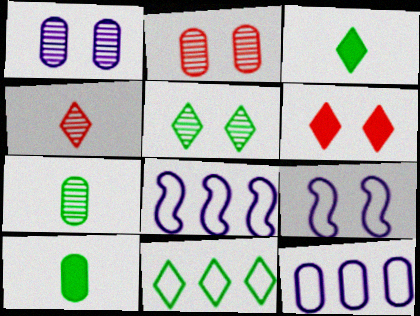[[2, 3, 8], 
[2, 10, 12], 
[3, 5, 11], 
[6, 7, 8]]